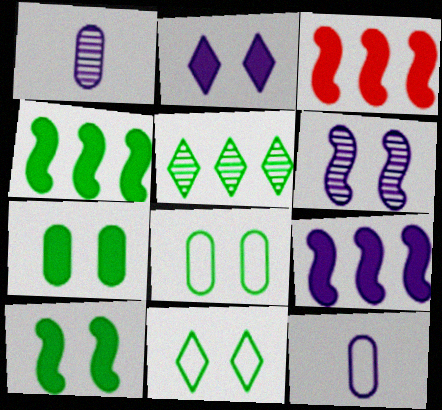[[1, 3, 11], 
[3, 4, 9]]